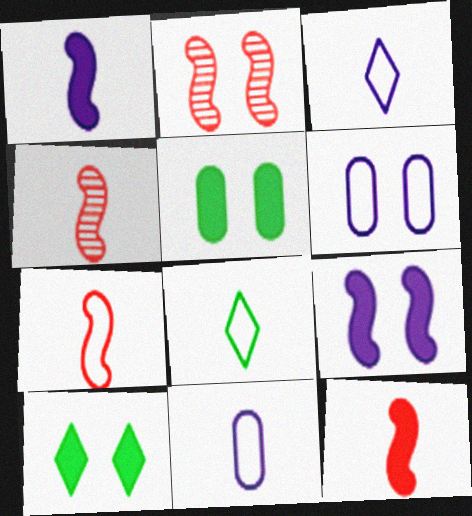[[2, 6, 10], 
[4, 7, 12], 
[7, 8, 11]]